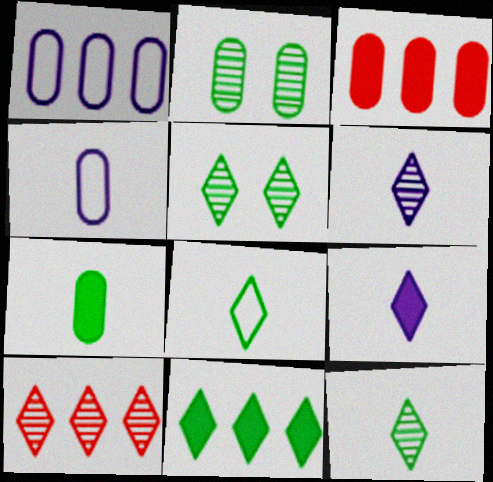[[2, 3, 4], 
[5, 6, 10], 
[5, 8, 11]]